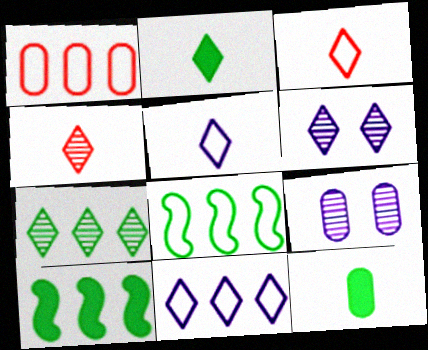[[1, 8, 11], 
[1, 9, 12], 
[2, 4, 5], 
[3, 9, 10], 
[4, 6, 7]]